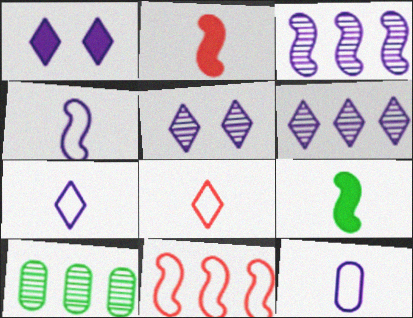[[1, 3, 12], 
[1, 6, 7], 
[4, 7, 12]]